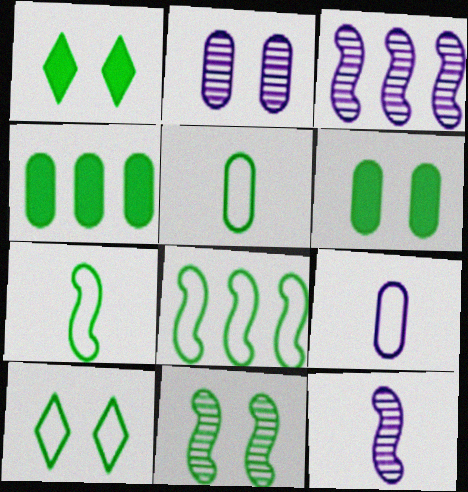[[5, 8, 10], 
[6, 10, 11]]